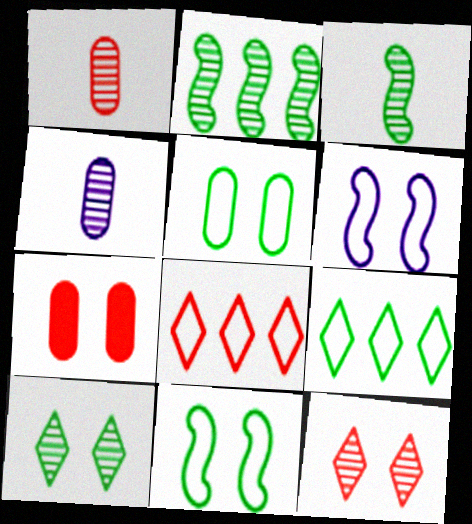[[2, 4, 12], 
[6, 7, 10]]